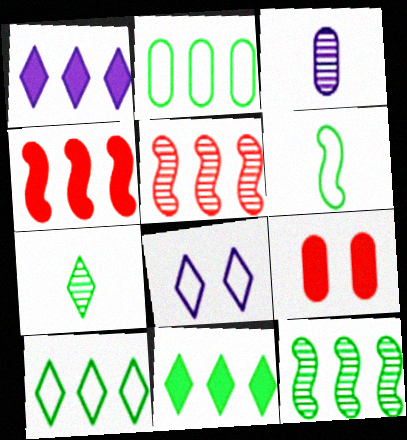[[1, 2, 5], 
[2, 3, 9], 
[2, 11, 12]]